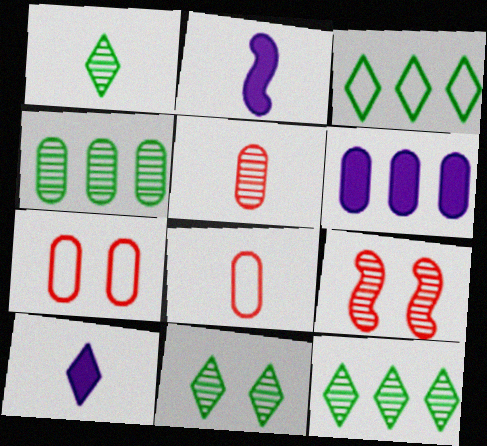[[1, 2, 8], 
[1, 11, 12], 
[2, 7, 12]]